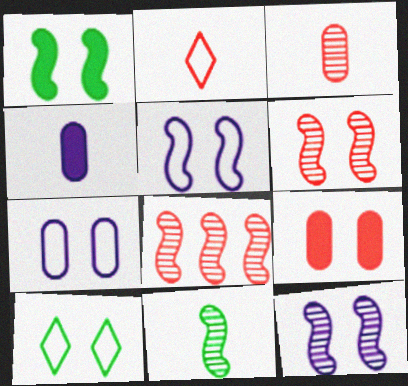[[1, 5, 6], 
[2, 4, 11], 
[2, 8, 9], 
[4, 8, 10], 
[8, 11, 12], 
[9, 10, 12]]